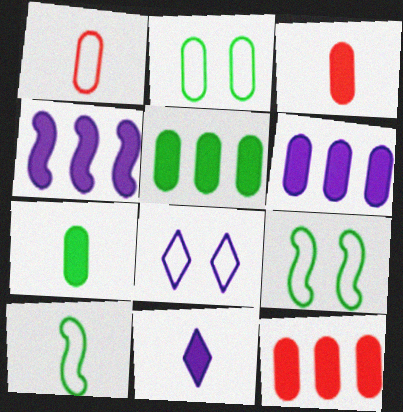[[5, 6, 12]]